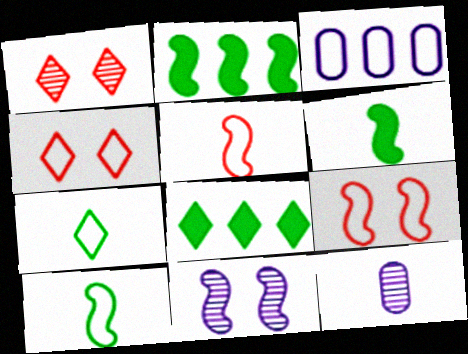[[1, 3, 6], 
[2, 4, 12], 
[2, 5, 11], 
[3, 4, 10], 
[3, 7, 9], 
[8, 9, 12]]